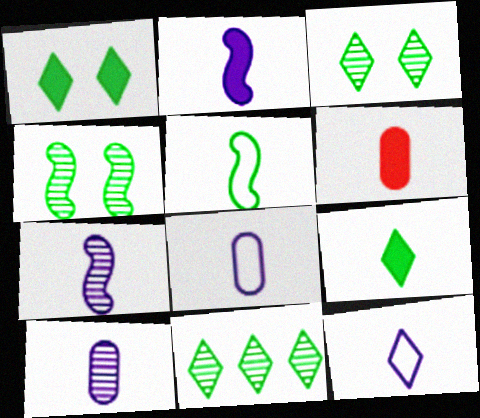[[2, 6, 9], 
[2, 10, 12]]